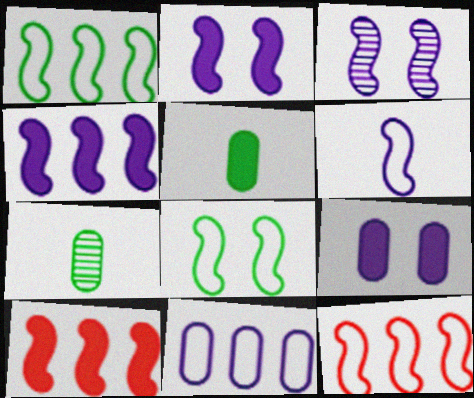[[3, 4, 6], 
[6, 8, 12]]